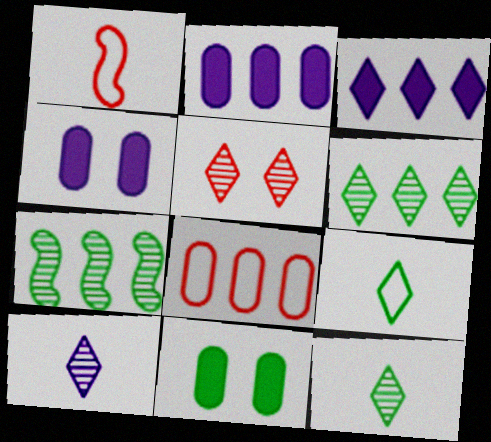[[1, 4, 6], 
[3, 5, 9], 
[3, 7, 8], 
[5, 6, 10], 
[7, 9, 11]]